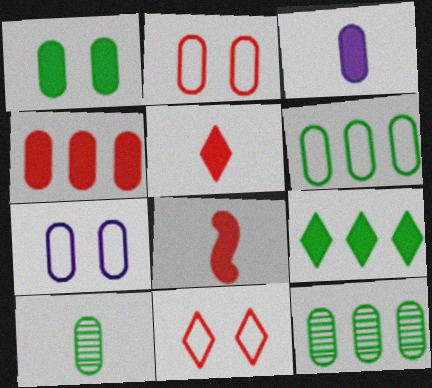[[1, 3, 4], 
[1, 6, 10], 
[2, 3, 12], 
[4, 7, 10]]